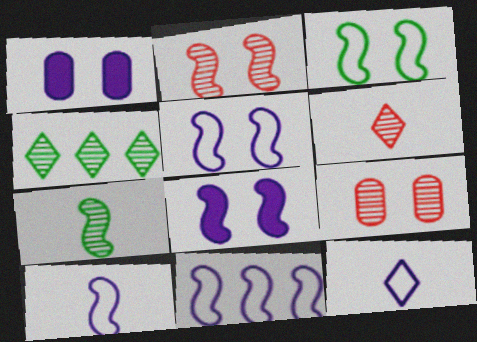[[2, 3, 8], 
[5, 10, 11]]